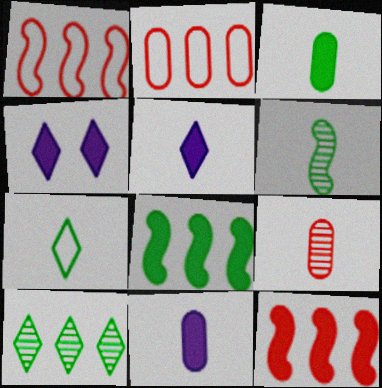[[2, 4, 6], 
[3, 4, 12], 
[3, 6, 7]]